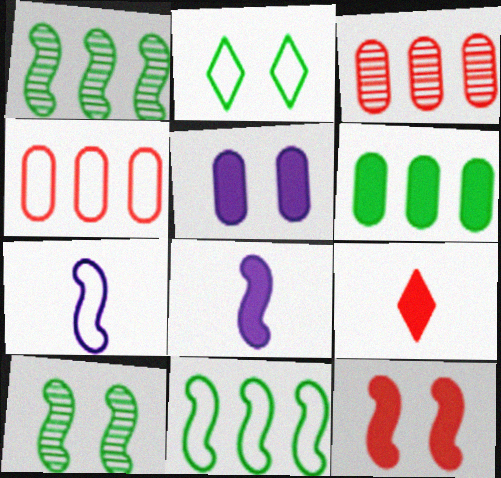[[1, 7, 12], 
[2, 3, 8], 
[2, 4, 7]]